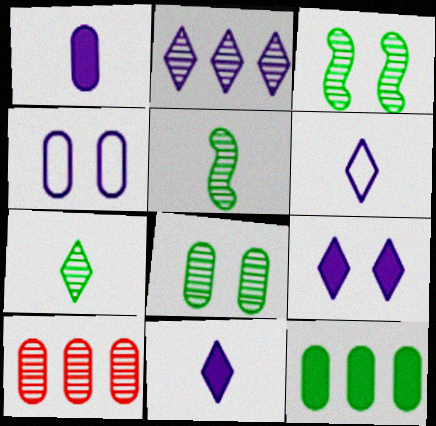[[2, 6, 9]]